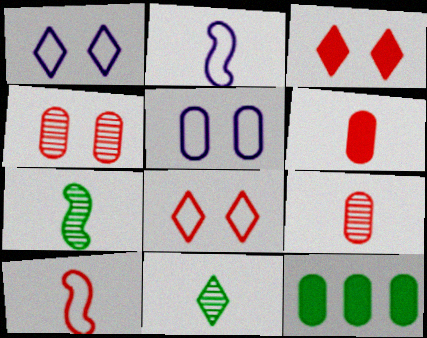[[2, 6, 11], 
[5, 9, 12]]